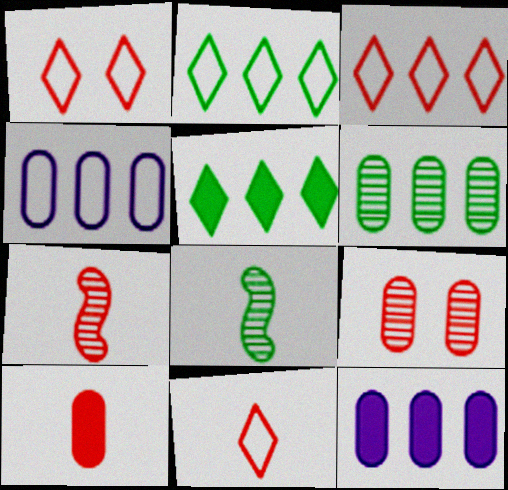[[1, 3, 11], 
[1, 8, 12], 
[7, 10, 11]]